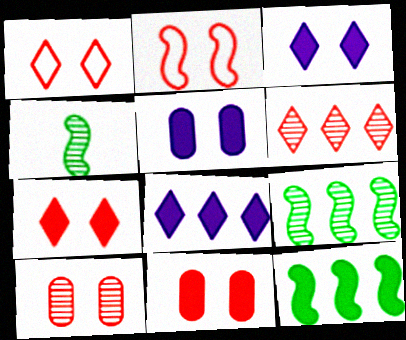[[2, 7, 10]]